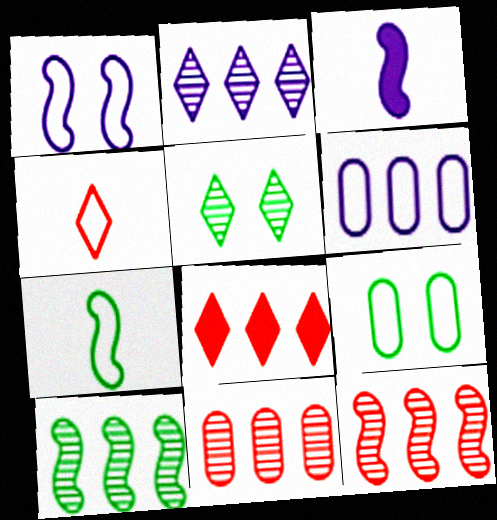[[2, 10, 11], 
[6, 8, 10]]